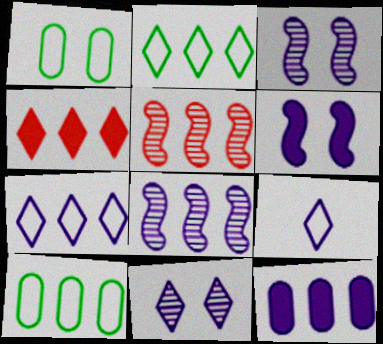[[2, 5, 12], 
[3, 9, 12], 
[4, 8, 10], 
[7, 8, 12]]